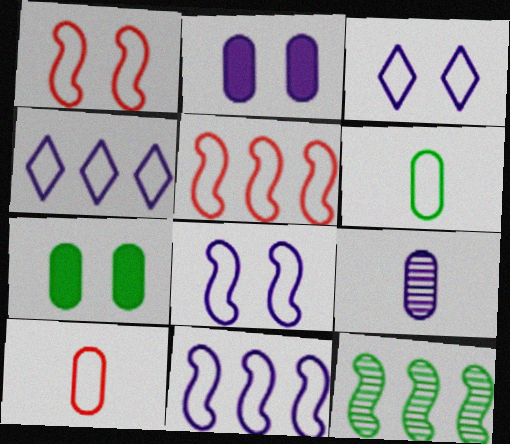[[1, 4, 6], 
[3, 5, 6]]